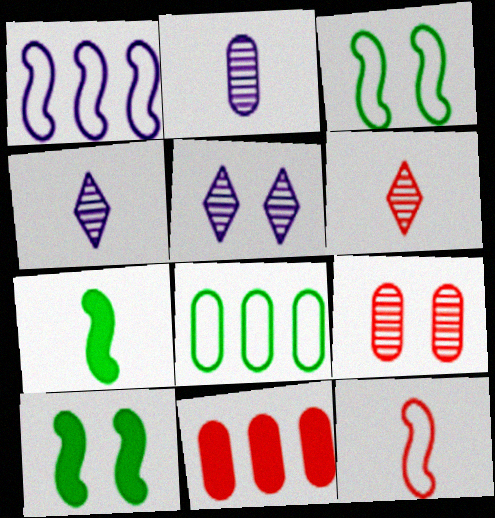[[1, 3, 12], 
[3, 4, 11]]